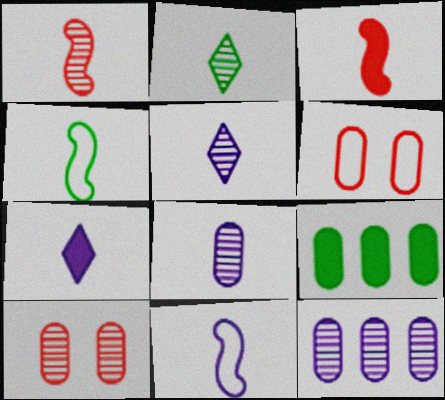[[1, 2, 8], 
[6, 8, 9], 
[7, 8, 11]]